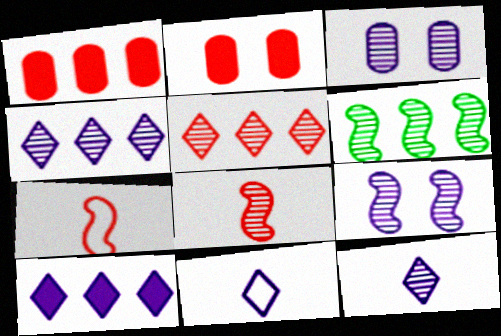[[2, 5, 7], 
[2, 6, 11], 
[6, 8, 9]]